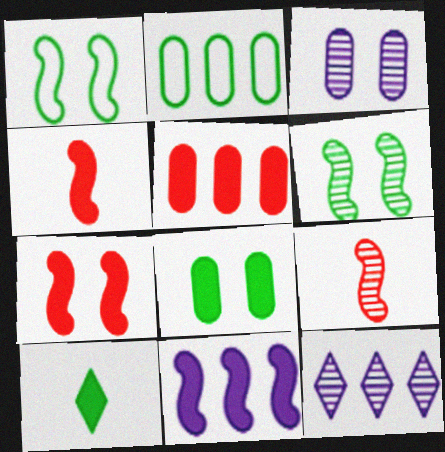[[1, 9, 11], 
[2, 6, 10]]